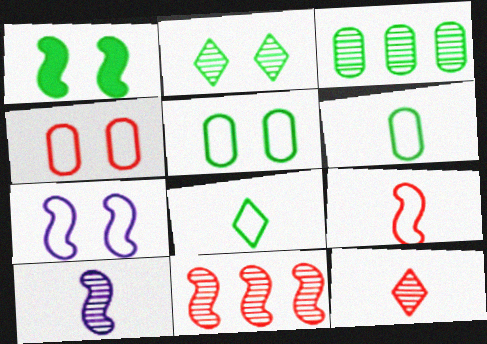[[1, 2, 5], 
[1, 3, 8]]